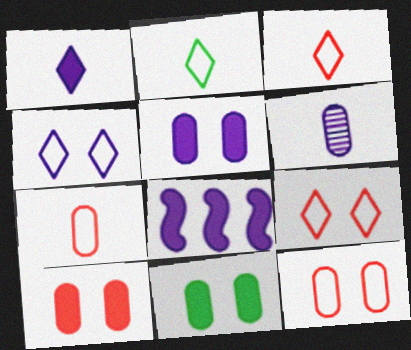[[1, 5, 8], 
[4, 6, 8], 
[5, 10, 11]]